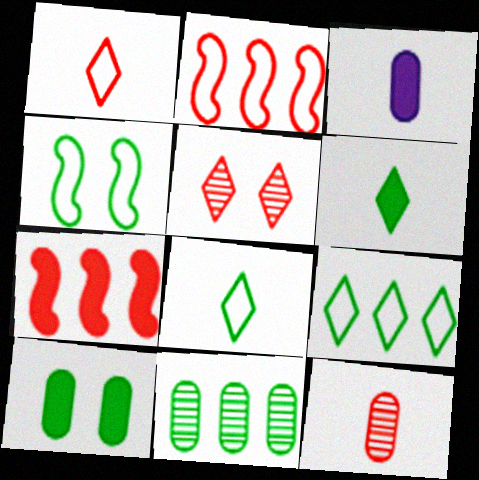[[4, 6, 11]]